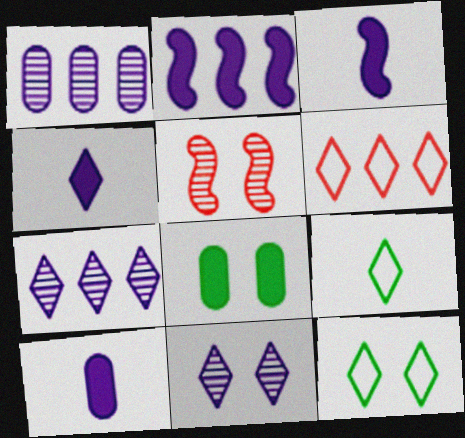[[3, 4, 10]]